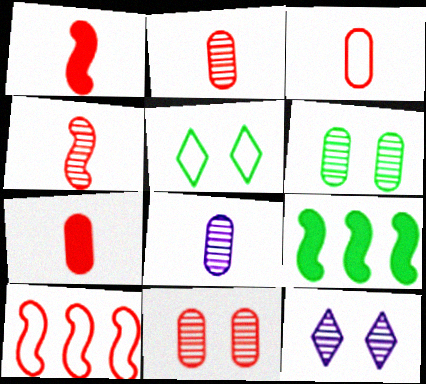[[2, 3, 7], 
[3, 9, 12]]